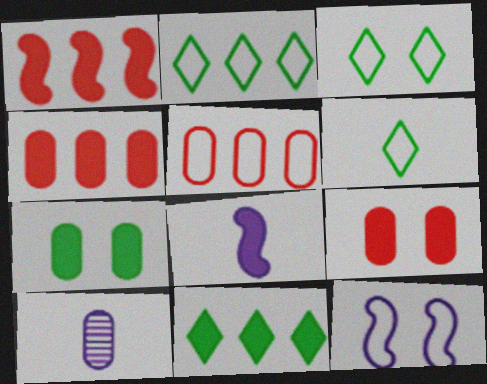[[1, 3, 10], 
[2, 3, 6], 
[5, 6, 12], 
[5, 7, 10], 
[8, 9, 11]]